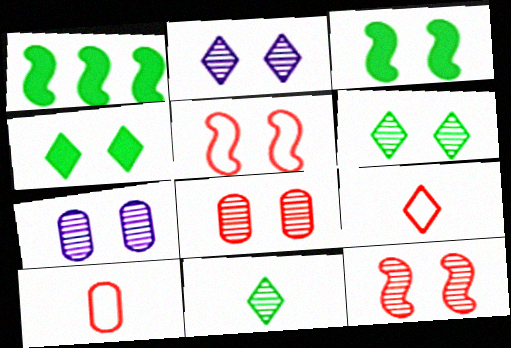[[1, 2, 10], 
[1, 7, 9], 
[4, 5, 7], 
[6, 7, 12]]